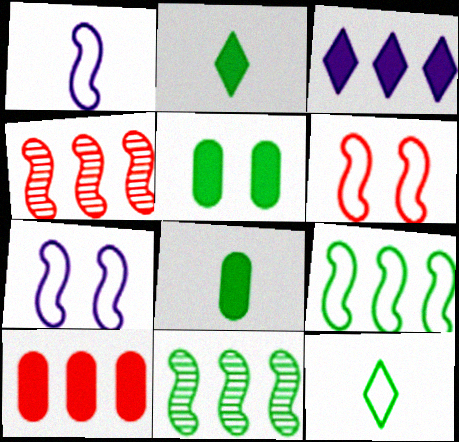[[1, 6, 9], 
[5, 11, 12]]